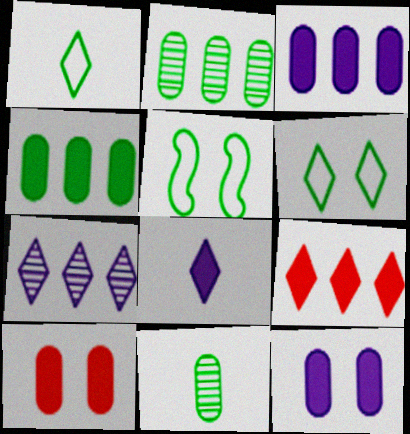[]